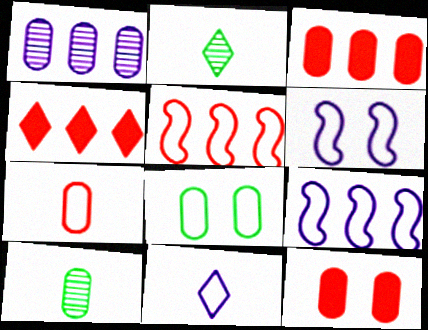[[2, 3, 6], 
[2, 9, 12], 
[4, 6, 10], 
[5, 8, 11]]